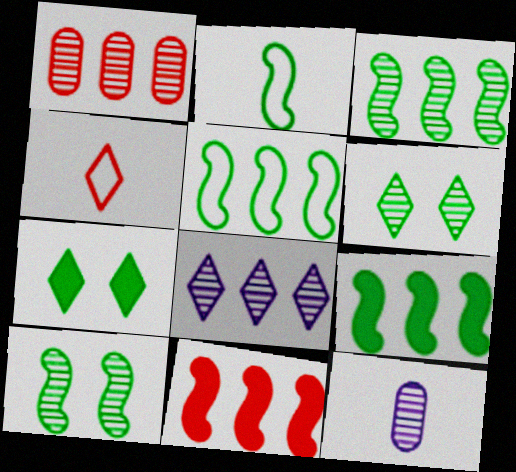[[1, 3, 8], 
[2, 9, 10], 
[3, 5, 9], 
[4, 7, 8]]